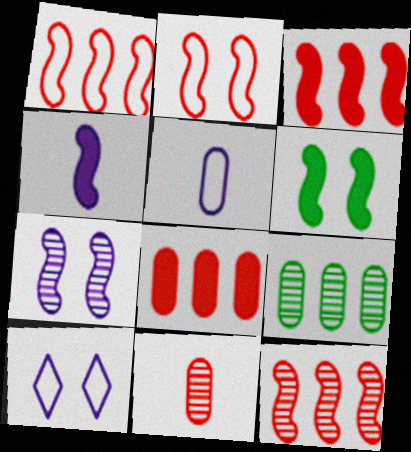[[1, 3, 12], 
[2, 6, 7], 
[3, 4, 6]]